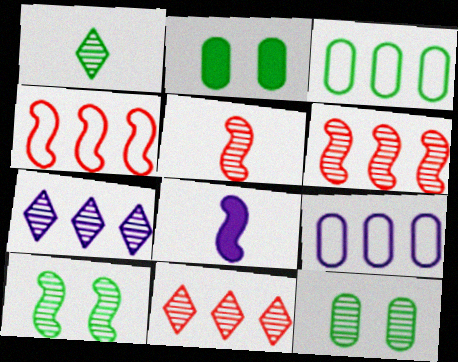[[4, 8, 10], 
[5, 7, 12]]